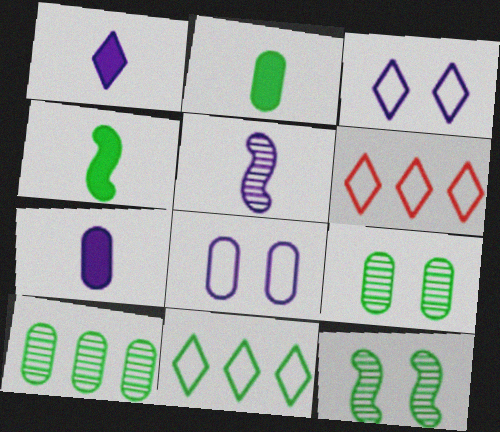[[2, 11, 12], 
[4, 9, 11], 
[6, 7, 12]]